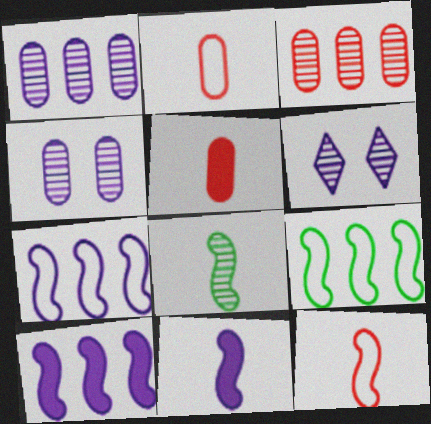[[3, 6, 8], 
[5, 6, 9], 
[8, 11, 12]]